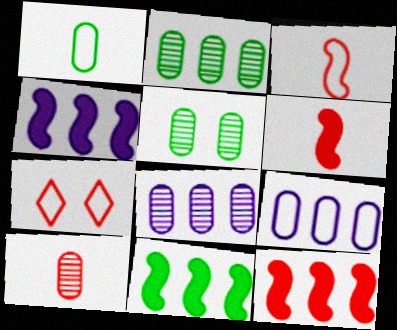[[4, 11, 12], 
[5, 8, 10], 
[7, 10, 12]]